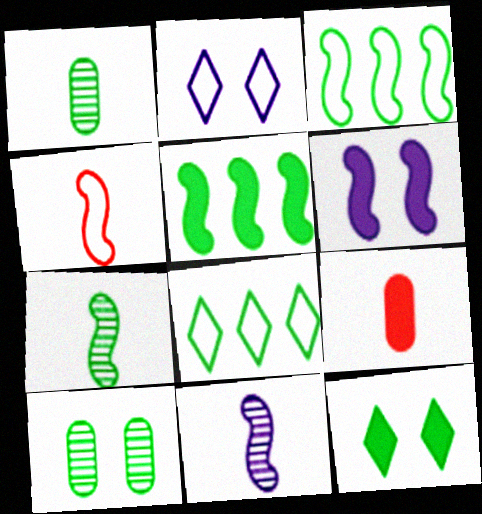[[1, 3, 12]]